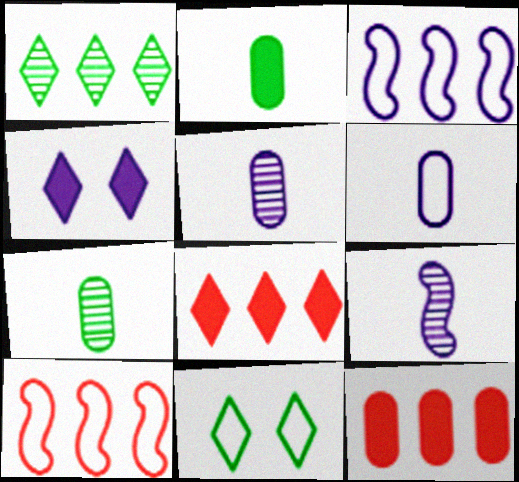[[1, 3, 12], 
[3, 4, 5], 
[4, 7, 10], 
[6, 10, 11], 
[9, 11, 12]]